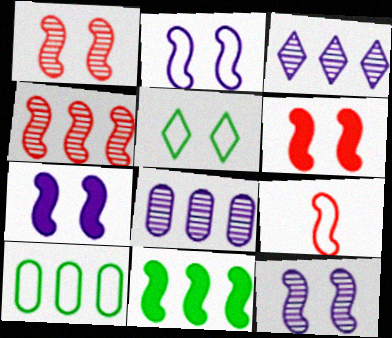[[2, 7, 12], 
[4, 6, 9], 
[9, 11, 12]]